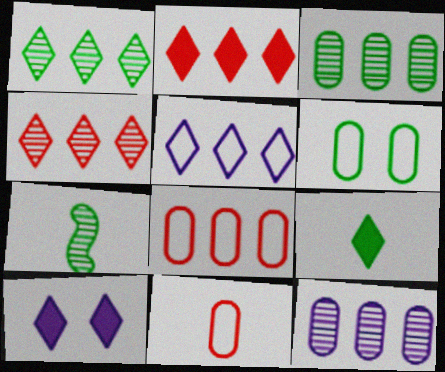[[1, 2, 5], 
[2, 9, 10], 
[7, 8, 10]]